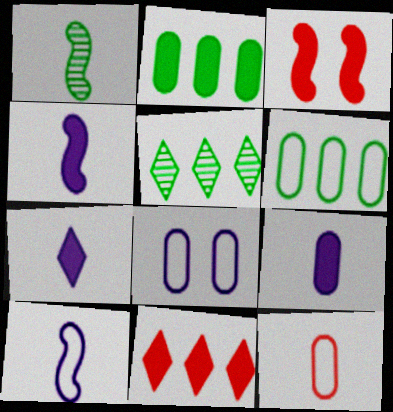[[1, 7, 12], 
[1, 8, 11], 
[2, 3, 7], 
[4, 7, 9], 
[6, 8, 12]]